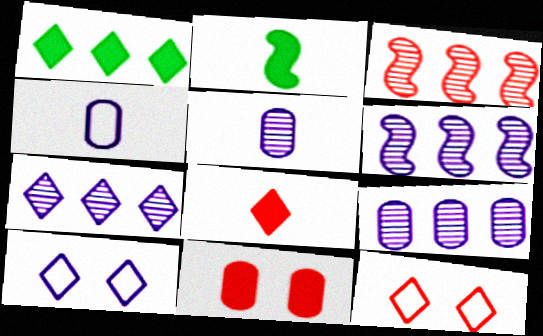[[2, 9, 12], 
[6, 7, 9]]